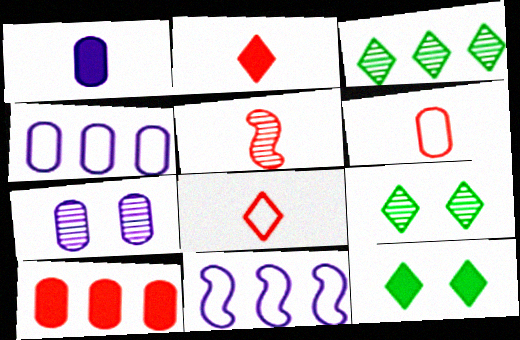[[1, 4, 7], 
[2, 5, 6], 
[3, 5, 7], 
[3, 10, 11], 
[4, 5, 12]]